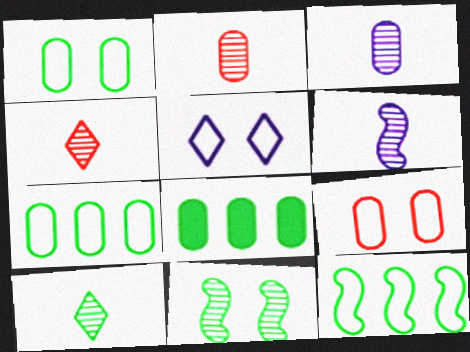[[2, 6, 10], 
[3, 8, 9]]